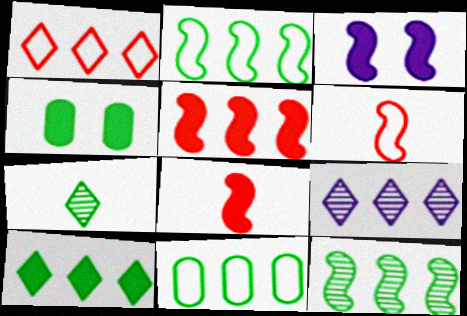[[1, 9, 10], 
[2, 4, 7], 
[3, 6, 12], 
[4, 6, 9], 
[5, 9, 11], 
[10, 11, 12]]